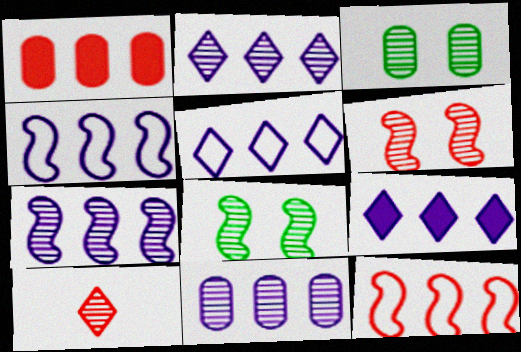[[2, 5, 9], 
[2, 7, 11], 
[3, 7, 10], 
[4, 9, 11], 
[8, 10, 11]]